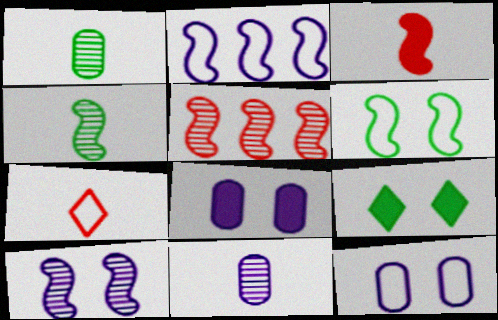[[4, 5, 10]]